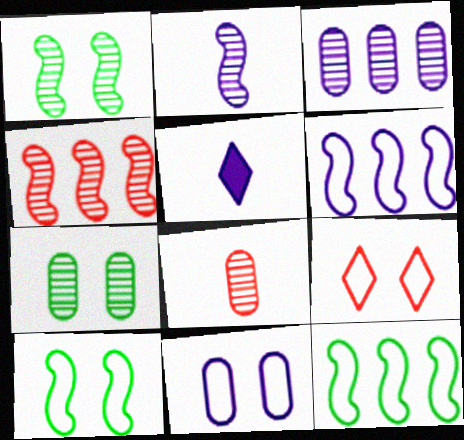[[1, 2, 4], 
[3, 7, 8], 
[9, 10, 11]]